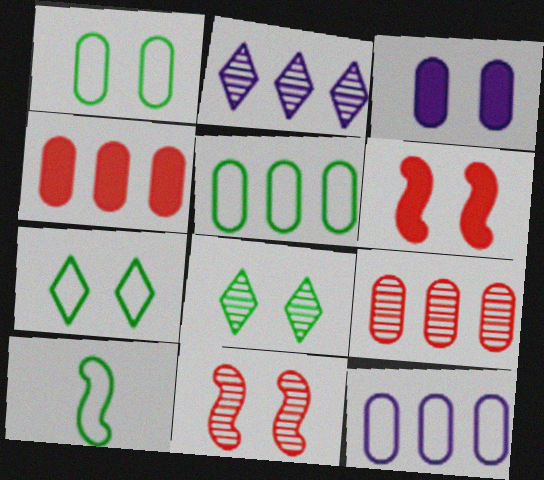[[3, 7, 11], 
[5, 7, 10]]